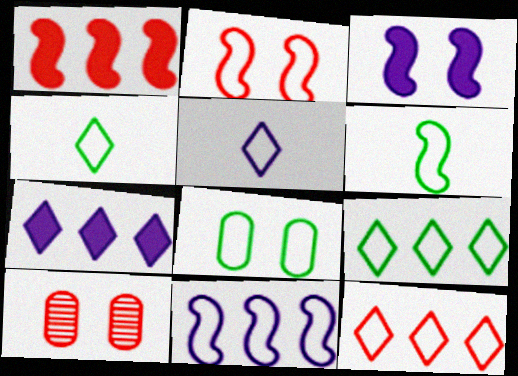[[2, 6, 11], 
[6, 7, 10], 
[6, 8, 9]]